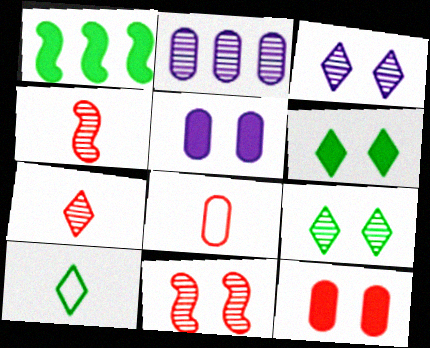[[1, 3, 8], 
[2, 4, 9]]